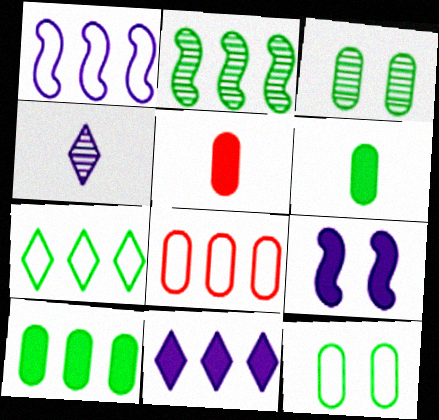[[1, 7, 8], 
[2, 7, 10], 
[2, 8, 11]]